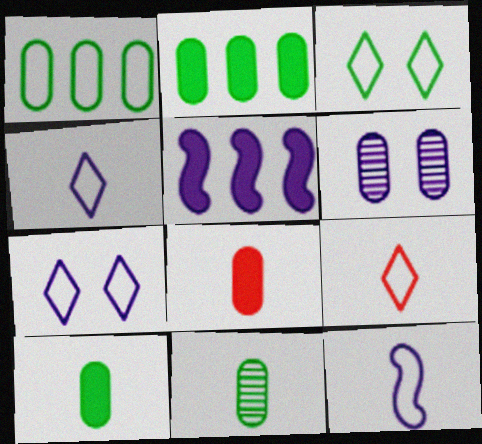[[1, 6, 8], 
[4, 5, 6]]